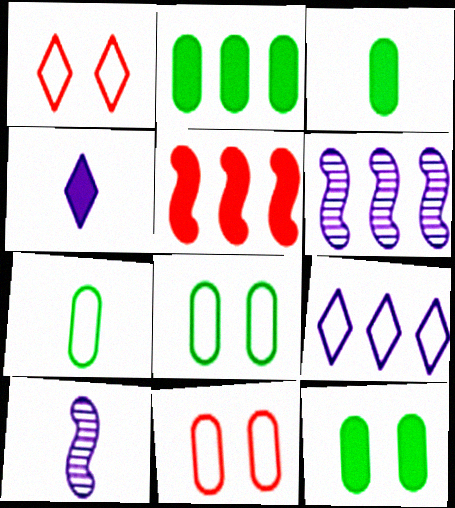[[1, 2, 10], 
[1, 3, 6], 
[2, 3, 12], 
[4, 5, 12]]